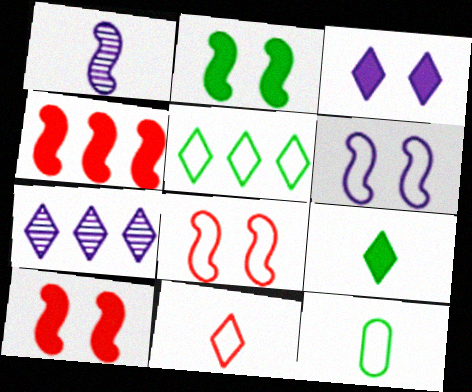[[7, 10, 12]]